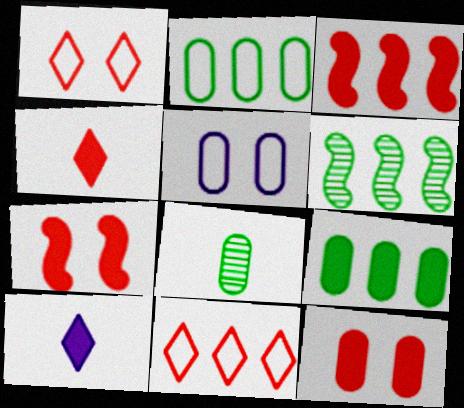[[3, 4, 12], 
[4, 5, 6], 
[7, 9, 10]]